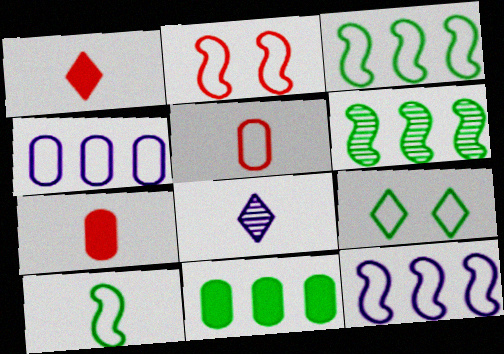[[2, 8, 11], 
[2, 10, 12], 
[5, 9, 12], 
[7, 8, 10]]